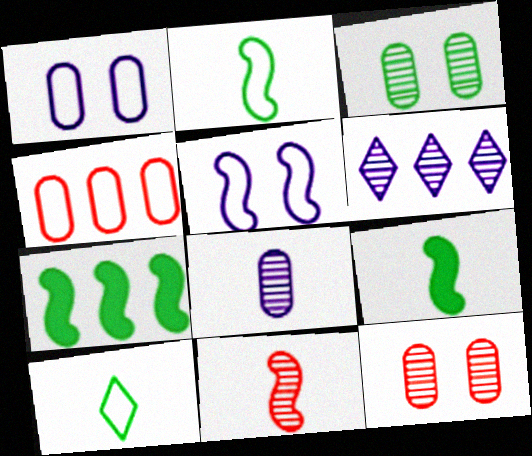[[3, 6, 11], 
[3, 7, 10], 
[4, 5, 10], 
[4, 6, 7], 
[5, 7, 11]]